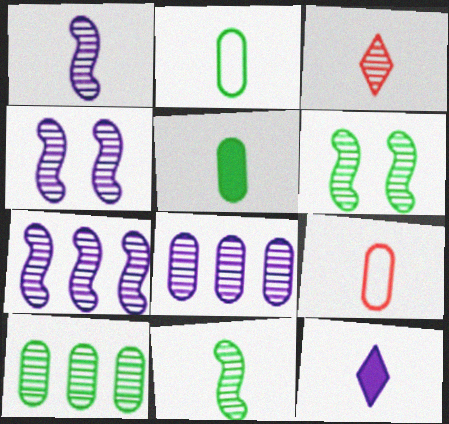[[1, 4, 7], 
[3, 4, 10], 
[3, 6, 8], 
[9, 11, 12]]